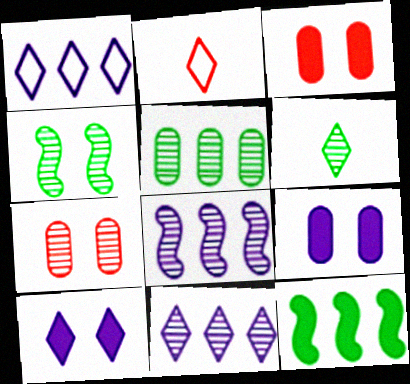[[4, 5, 6], 
[6, 7, 8]]